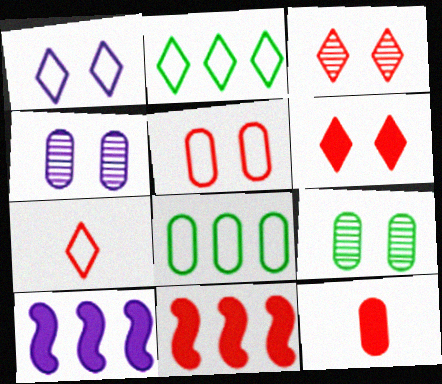[[1, 2, 7], 
[4, 8, 12], 
[6, 11, 12], 
[7, 9, 10]]